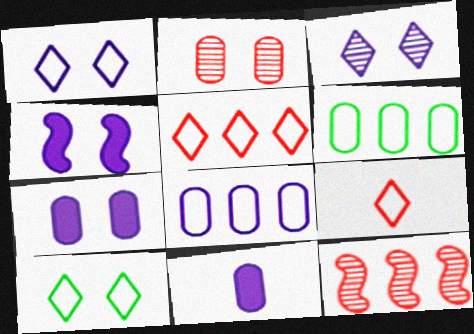[[2, 4, 10], 
[2, 6, 11], 
[10, 11, 12]]